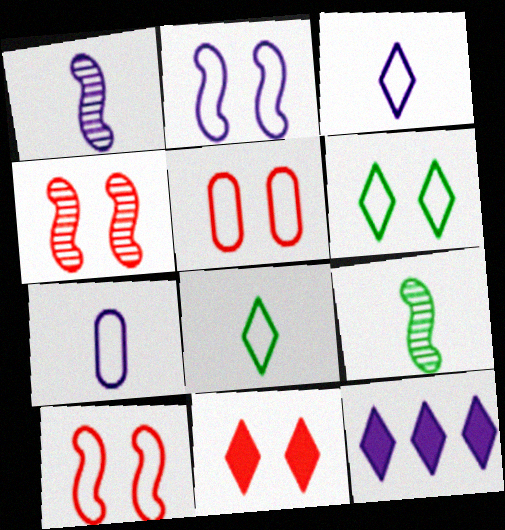[[2, 5, 6], 
[4, 5, 11], 
[5, 9, 12]]